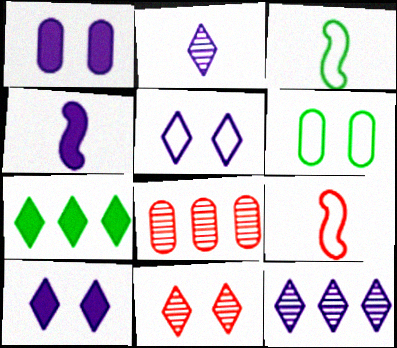[[3, 8, 10]]